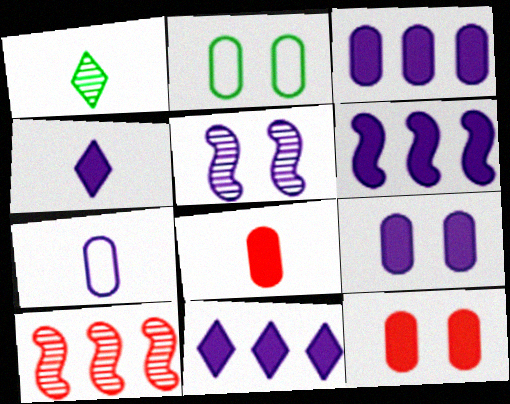[[2, 4, 10], 
[3, 6, 11], 
[4, 6, 9], 
[5, 7, 11]]